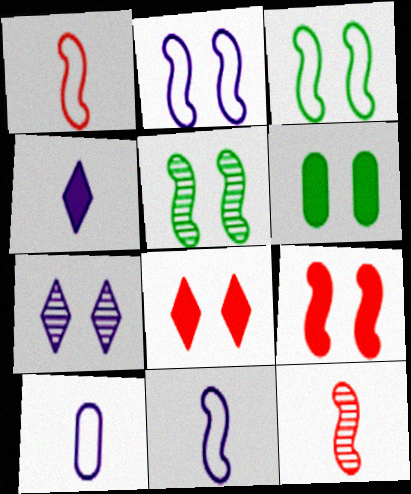[[2, 5, 9]]